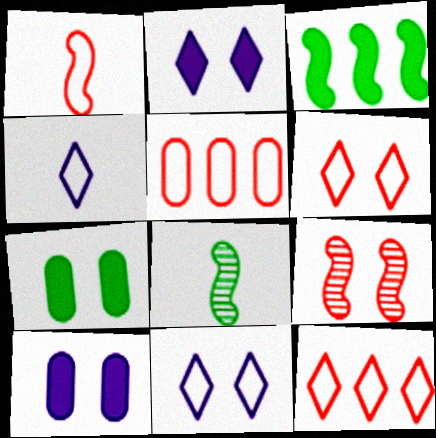[[1, 5, 6], 
[2, 5, 8], 
[7, 9, 11], 
[8, 10, 12]]